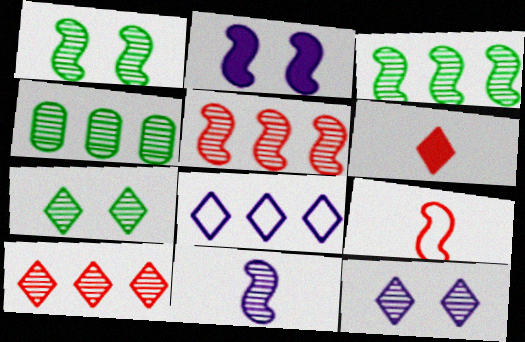[[1, 5, 11], 
[2, 3, 9], 
[6, 7, 8]]